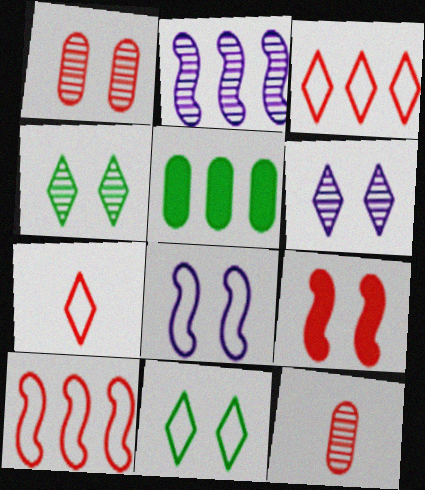[[2, 3, 5], 
[2, 4, 12], 
[3, 9, 12]]